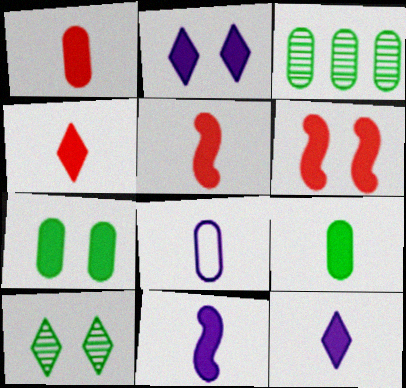[[1, 4, 5], 
[2, 6, 7], 
[4, 9, 11], 
[5, 9, 12]]